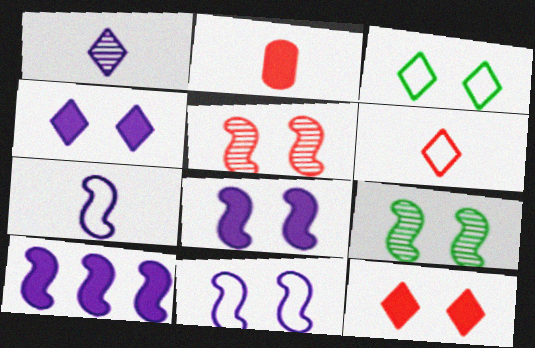[]